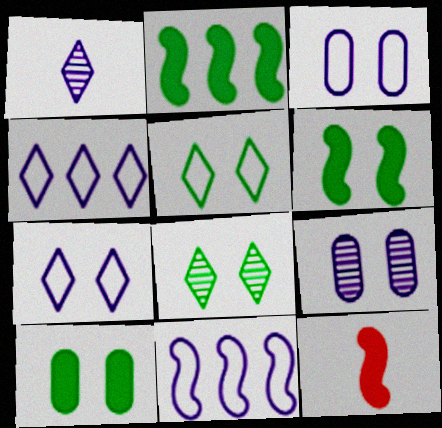[]